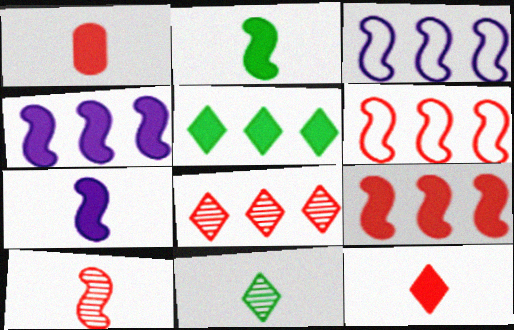[]